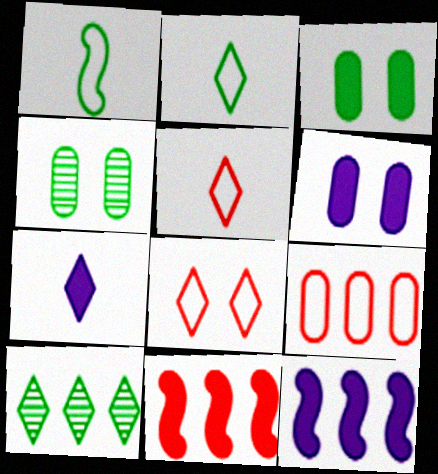[[1, 3, 10], 
[3, 7, 11], 
[4, 5, 12], 
[6, 7, 12], 
[7, 8, 10], 
[9, 10, 12]]